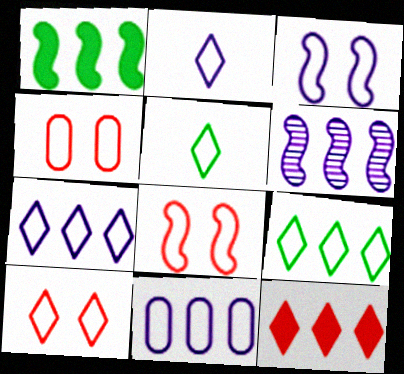[[2, 3, 11], 
[2, 9, 10], 
[4, 8, 10], 
[5, 7, 10], 
[5, 8, 11]]